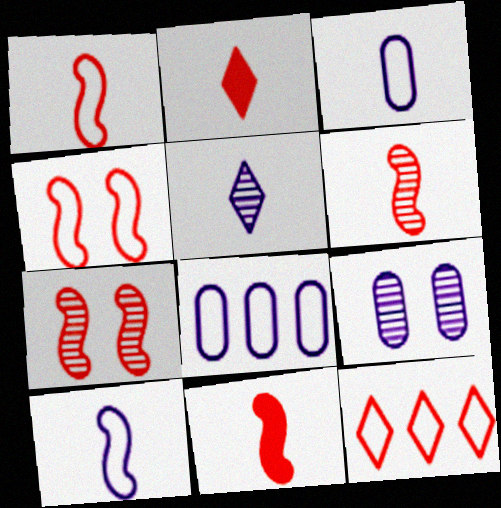[[1, 6, 11]]